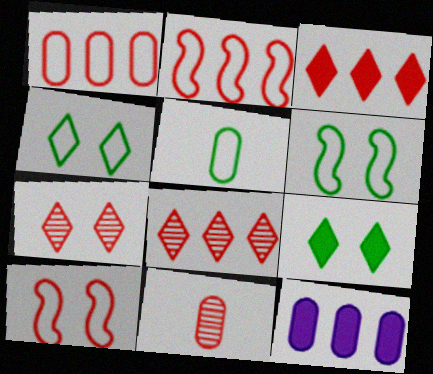[[3, 10, 11]]